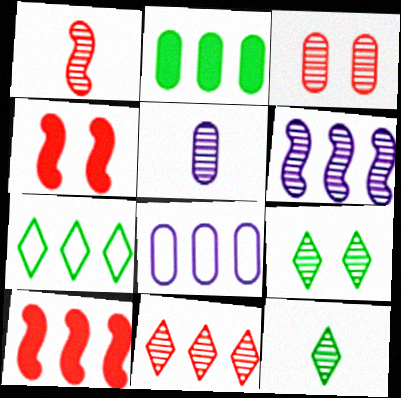[[1, 3, 11], 
[1, 5, 12], 
[3, 6, 12], 
[4, 5, 7], 
[4, 8, 12]]